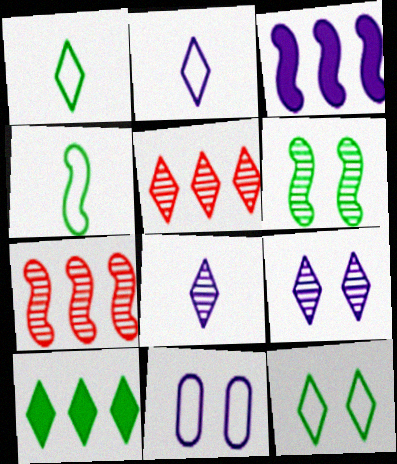[[3, 8, 11]]